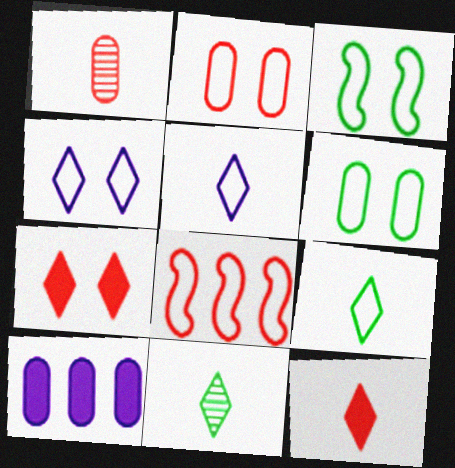[[1, 6, 10], 
[1, 7, 8], 
[2, 3, 4], 
[5, 6, 8], 
[5, 11, 12]]